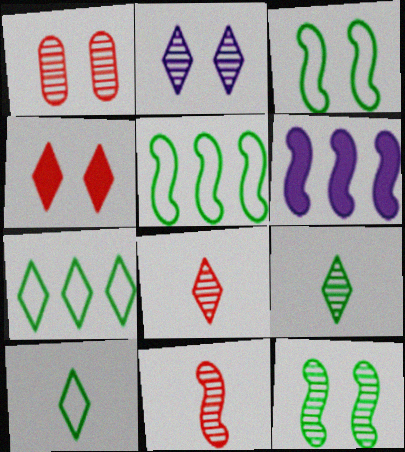[[1, 2, 12], 
[1, 6, 10], 
[3, 6, 11]]